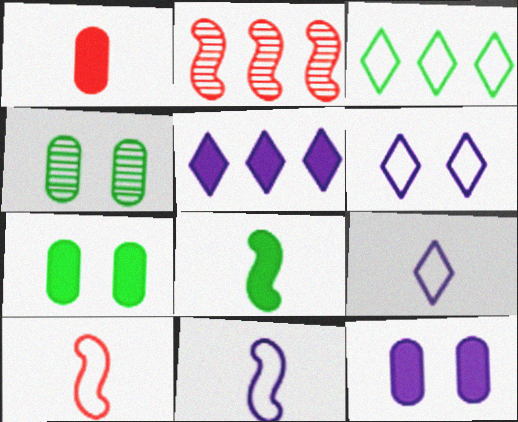[[2, 7, 9], 
[3, 4, 8], 
[4, 5, 10]]